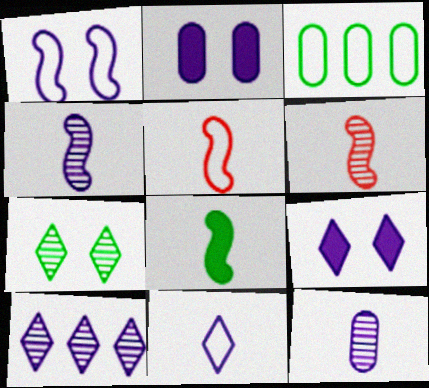[[3, 6, 9], 
[3, 7, 8], 
[4, 5, 8], 
[9, 10, 11]]